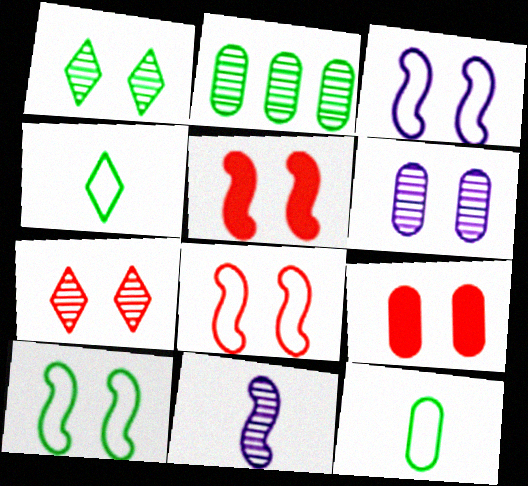[[1, 3, 9], 
[2, 7, 11], 
[3, 8, 10], 
[7, 8, 9]]